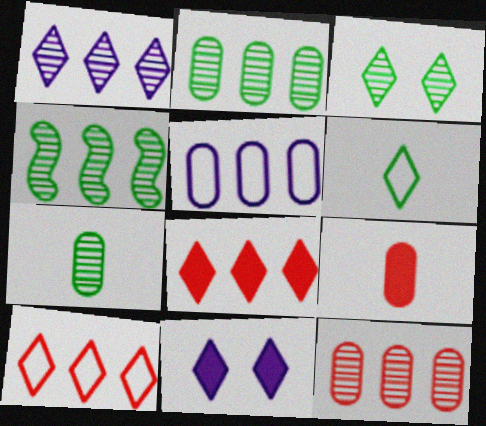[[1, 4, 12], 
[3, 4, 7], 
[4, 5, 8]]